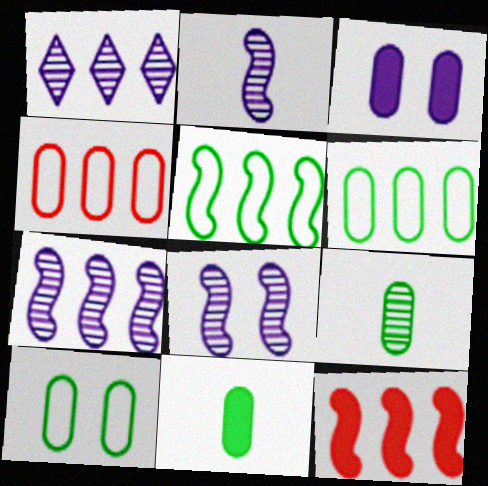[[1, 6, 12], 
[2, 7, 8], 
[3, 4, 9], 
[5, 7, 12]]